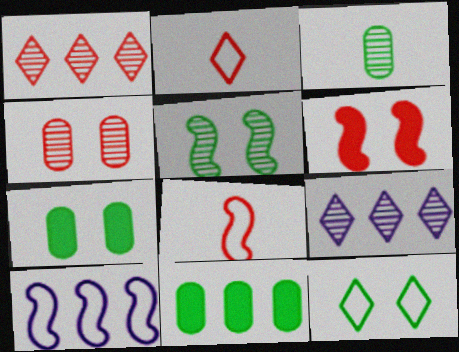[[1, 10, 11], 
[5, 7, 12], 
[7, 8, 9]]